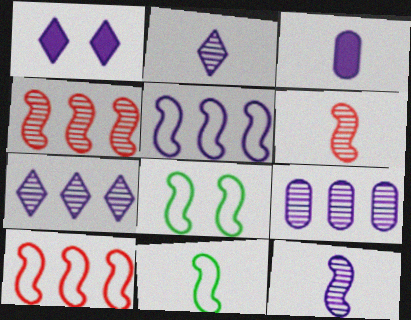[]